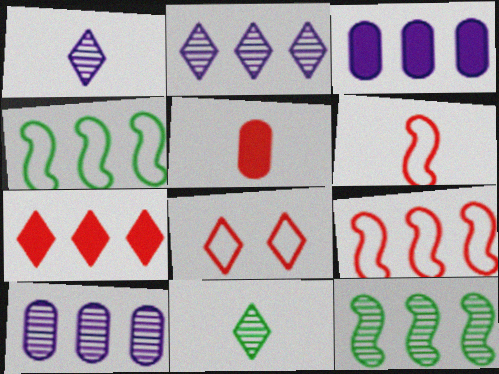[[4, 7, 10]]